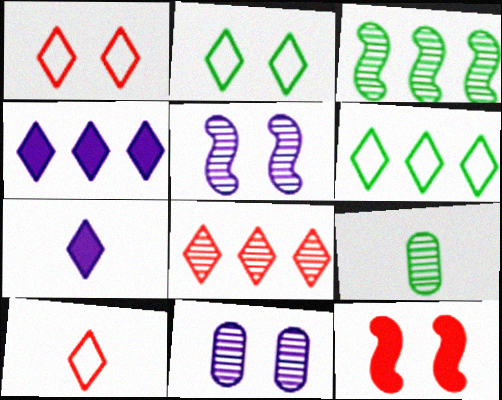[[2, 7, 8], 
[2, 11, 12], 
[4, 6, 8], 
[5, 8, 9]]